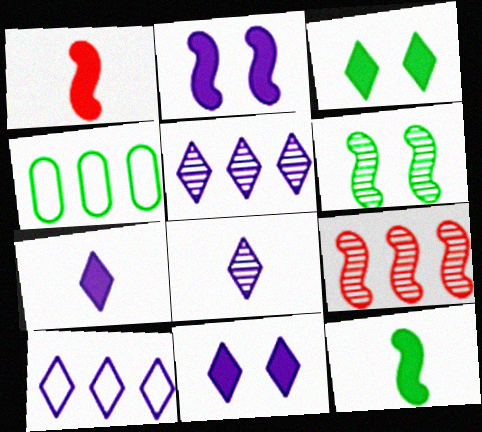[[8, 10, 11]]